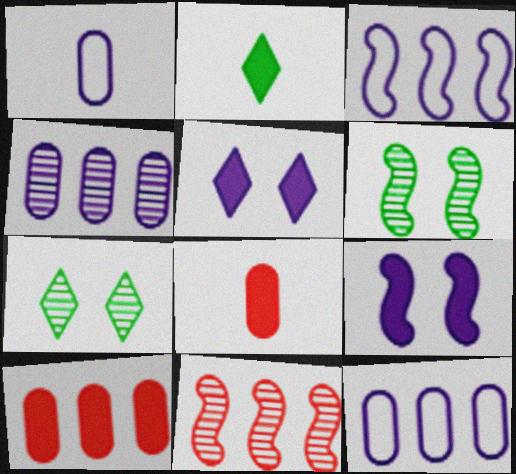[[2, 9, 10], 
[3, 7, 8]]